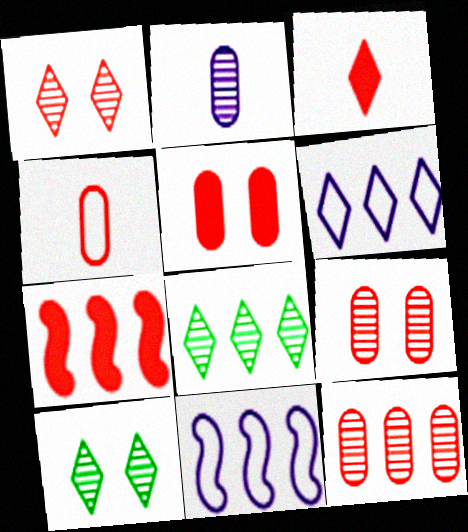[[1, 4, 7], 
[3, 5, 7], 
[3, 6, 10], 
[4, 5, 12]]